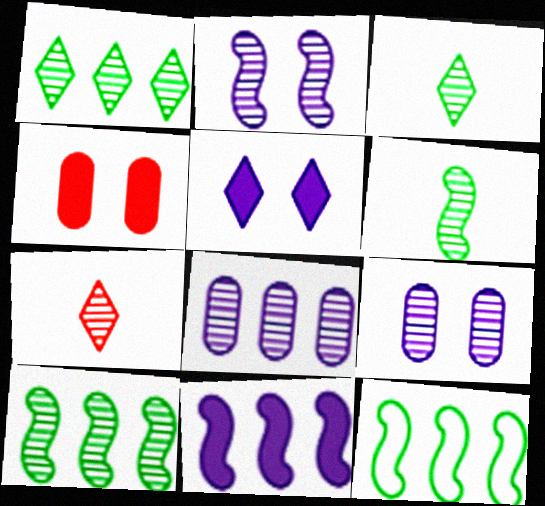[[7, 9, 10]]